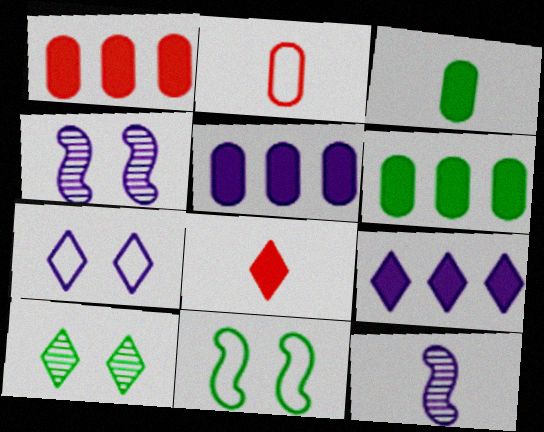[[1, 5, 6], 
[5, 7, 12]]